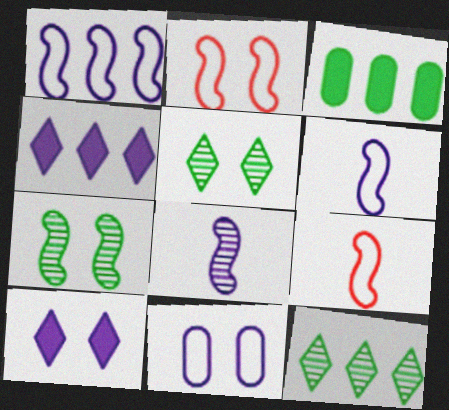[[4, 8, 11]]